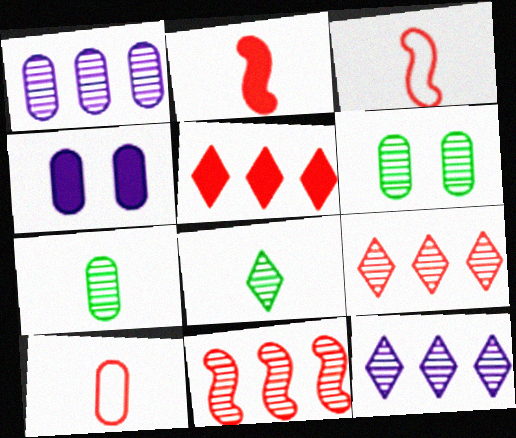[]